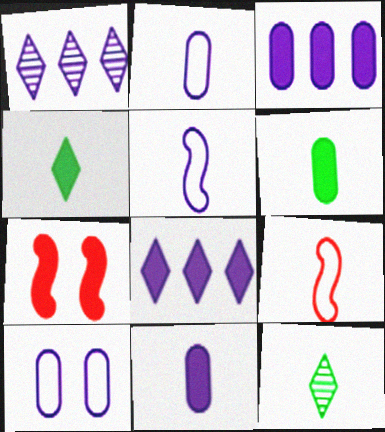[[3, 4, 7], 
[6, 7, 8], 
[9, 11, 12]]